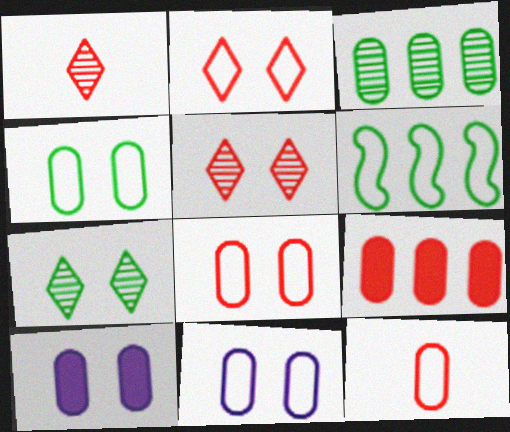[[1, 6, 10], 
[3, 10, 12], 
[4, 8, 11]]